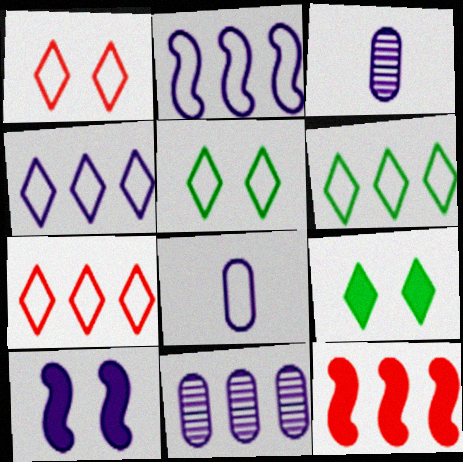[[3, 4, 10], 
[3, 5, 12], 
[4, 6, 7], 
[6, 11, 12]]